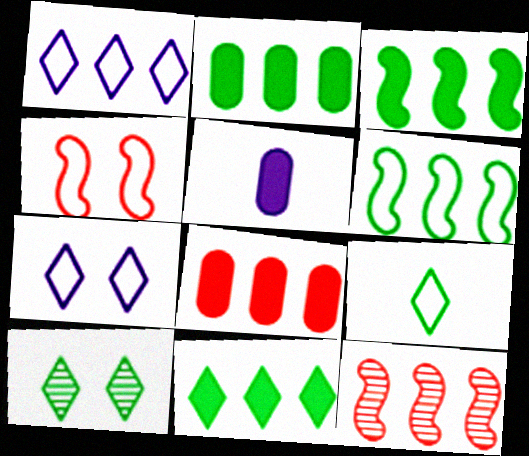[[1, 2, 12], 
[2, 3, 11], 
[9, 10, 11]]